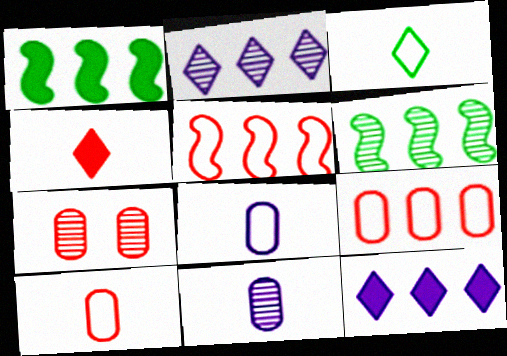[[1, 2, 9], 
[4, 5, 7], 
[6, 9, 12]]